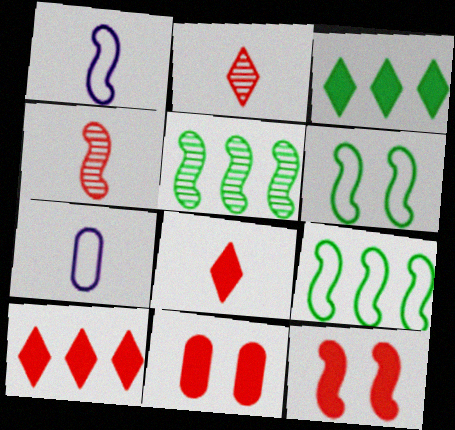[[1, 5, 12]]